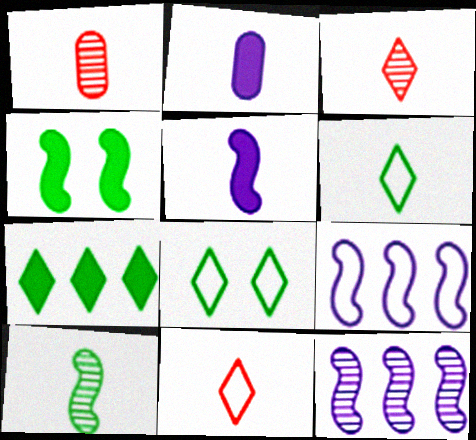[[1, 5, 6], 
[2, 10, 11]]